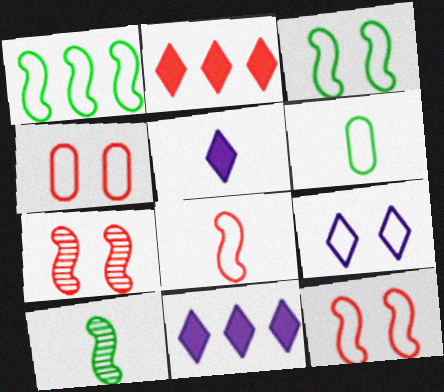[[3, 4, 9], 
[4, 10, 11], 
[6, 7, 11]]